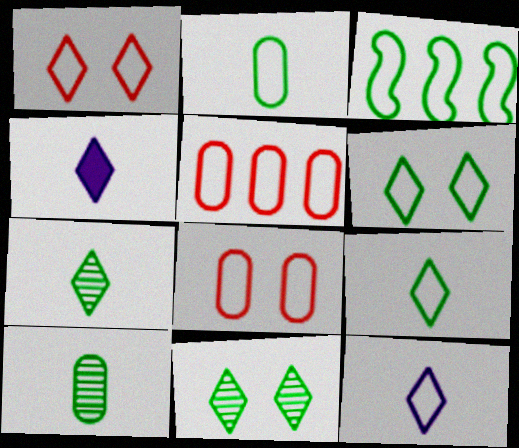[[2, 3, 6], 
[3, 8, 12]]